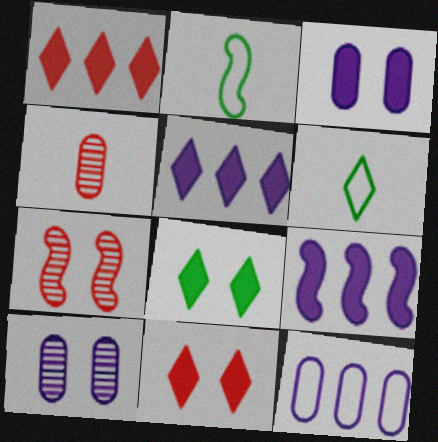[[1, 2, 10], 
[2, 7, 9]]